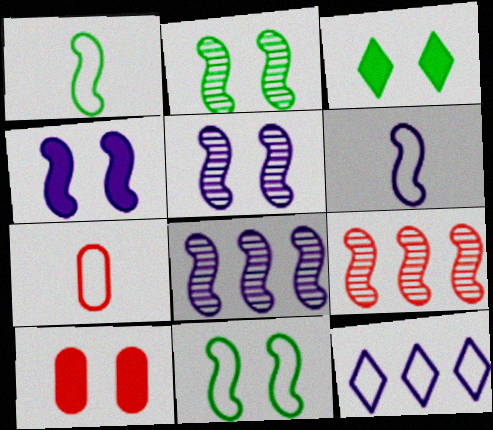[[1, 4, 9], 
[3, 4, 10], 
[3, 7, 8], 
[4, 6, 8], 
[7, 11, 12]]